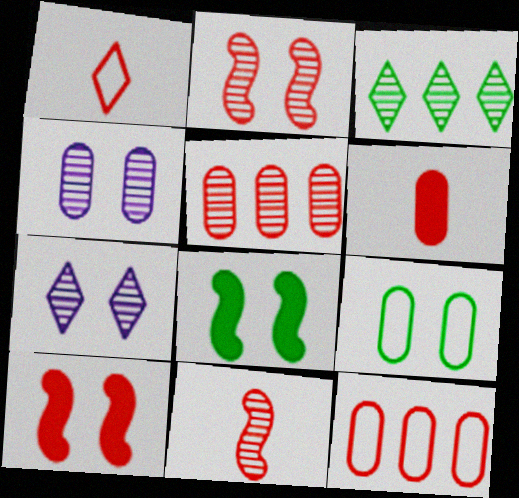[[1, 5, 10], 
[1, 6, 11], 
[3, 4, 11], 
[7, 9, 10]]